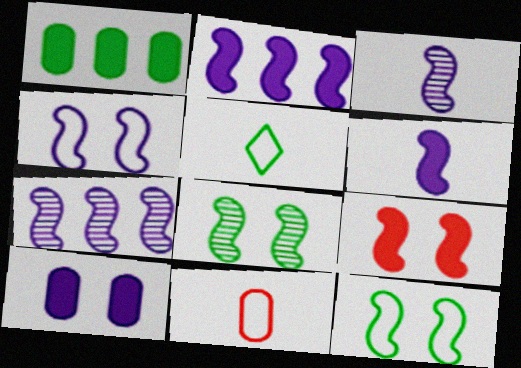[[1, 5, 8], 
[2, 3, 4], 
[4, 6, 7], 
[4, 8, 9]]